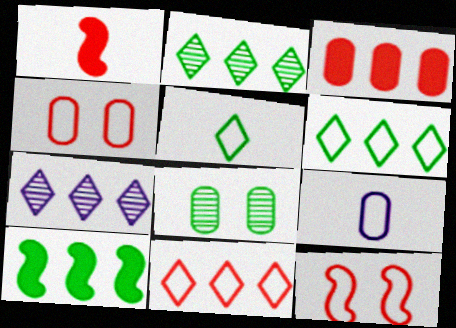[[3, 8, 9], 
[5, 8, 10], 
[6, 9, 12]]